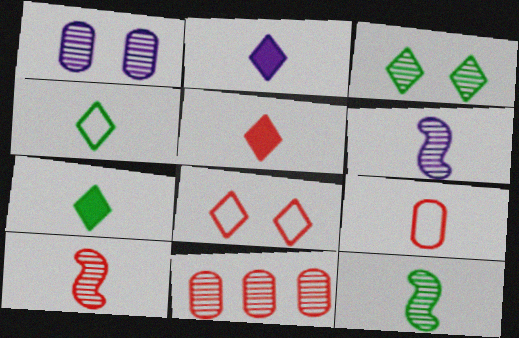[[2, 5, 7], 
[2, 9, 12], 
[3, 6, 11], 
[5, 9, 10], 
[6, 7, 9], 
[6, 10, 12]]